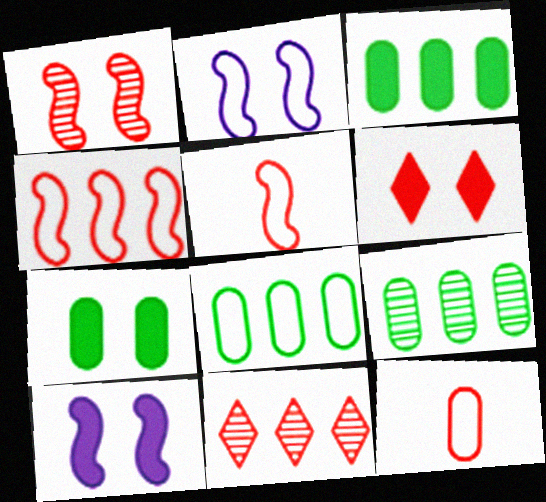[[3, 8, 9], 
[6, 7, 10]]